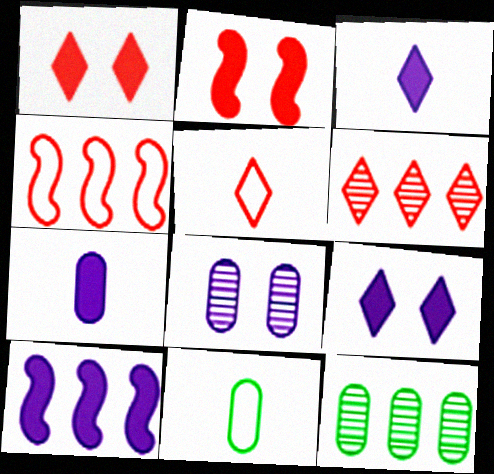[[1, 5, 6], 
[7, 9, 10]]